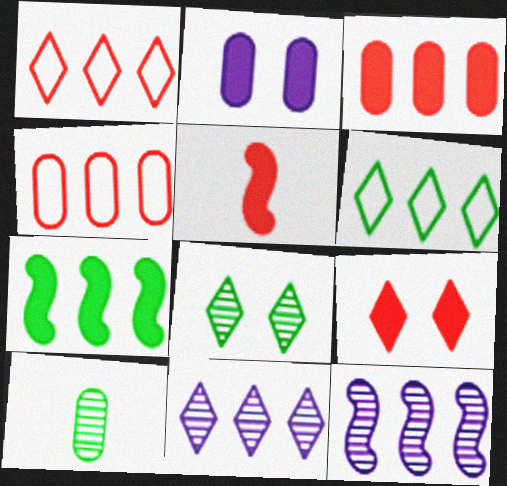[[2, 4, 10], 
[3, 5, 9], 
[3, 6, 12], 
[4, 7, 11]]